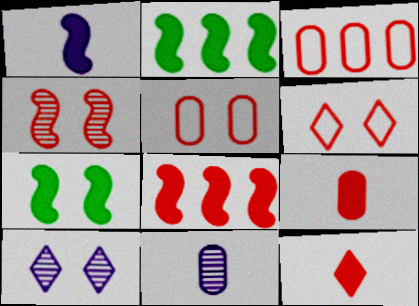[[1, 7, 8], 
[2, 6, 11], 
[3, 4, 12], 
[5, 7, 10]]